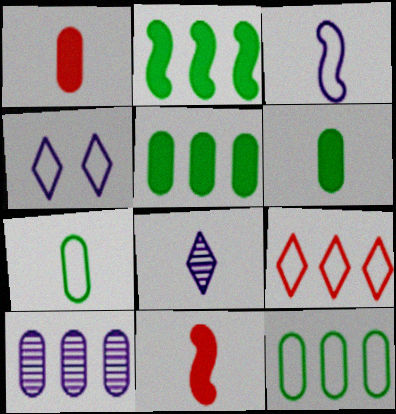[[2, 9, 10], 
[7, 8, 11]]